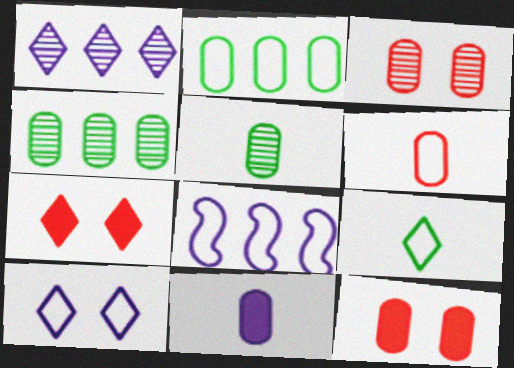[[1, 7, 9], 
[2, 3, 11], 
[5, 6, 11], 
[5, 7, 8]]